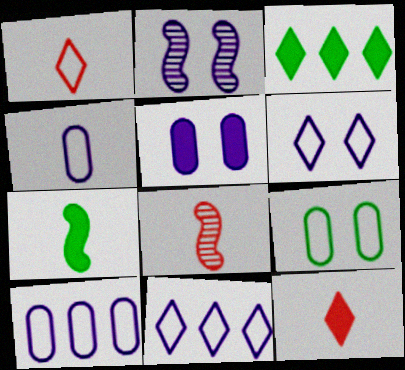[[2, 5, 6]]